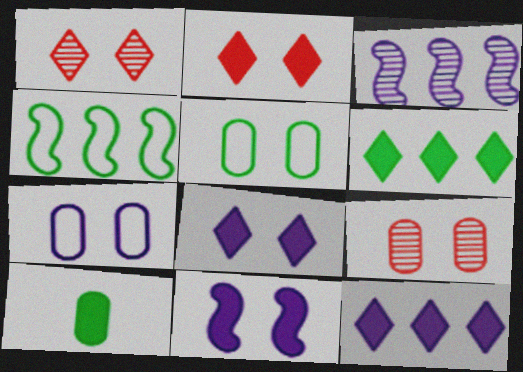[[1, 5, 11]]